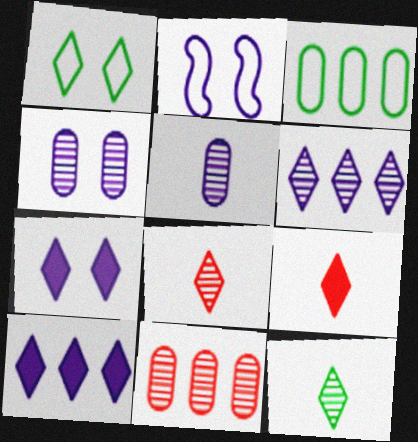[[1, 6, 9], 
[1, 8, 10], 
[2, 4, 7], 
[2, 5, 10]]